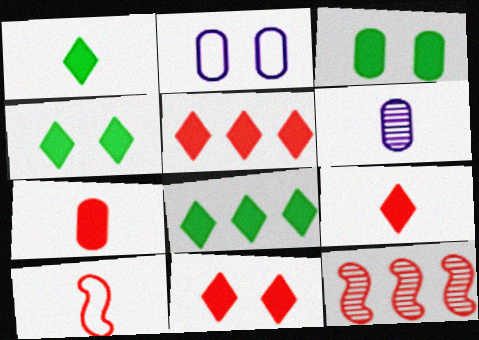[[1, 2, 12], 
[1, 4, 8], 
[1, 6, 10], 
[5, 9, 11]]